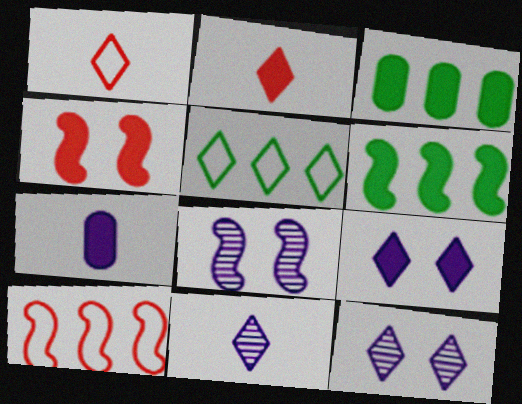[[1, 3, 8], 
[2, 5, 12]]